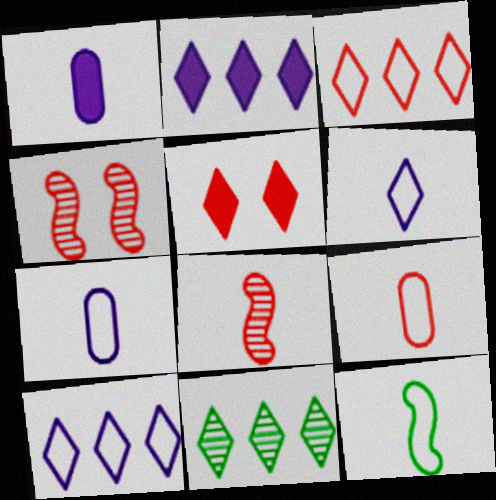[[2, 3, 11], 
[5, 6, 11], 
[6, 9, 12]]